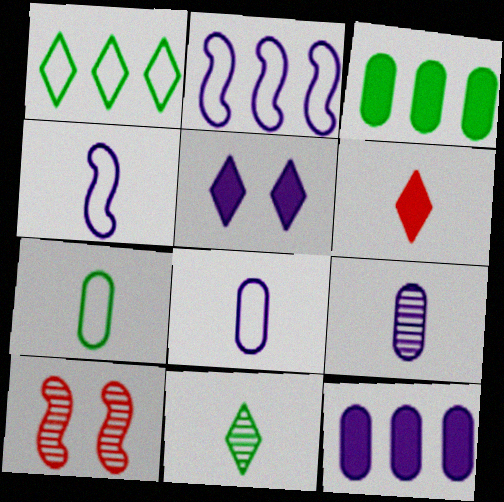[[2, 5, 9]]